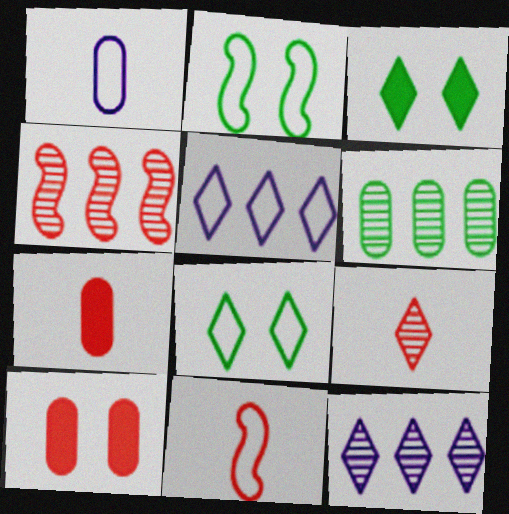[[1, 3, 4], 
[1, 6, 10], 
[2, 7, 12], 
[3, 5, 9], 
[4, 6, 12], 
[7, 9, 11]]